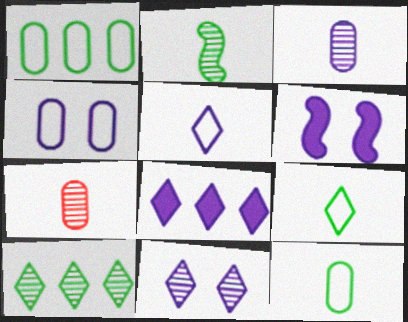[[4, 6, 11], 
[5, 8, 11]]